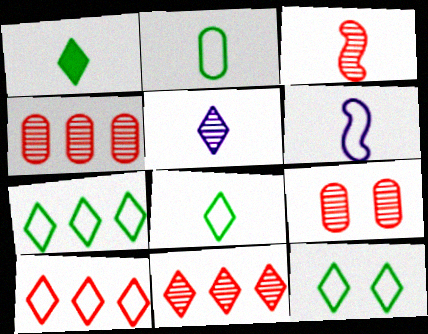[[3, 9, 11], 
[7, 8, 12]]